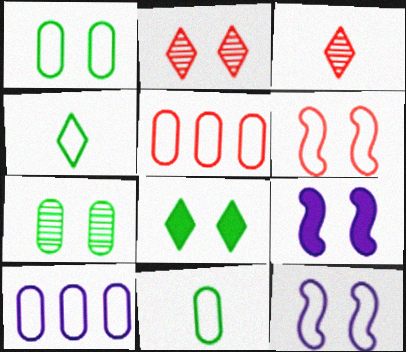[[1, 2, 9], 
[4, 5, 12], 
[4, 6, 10]]